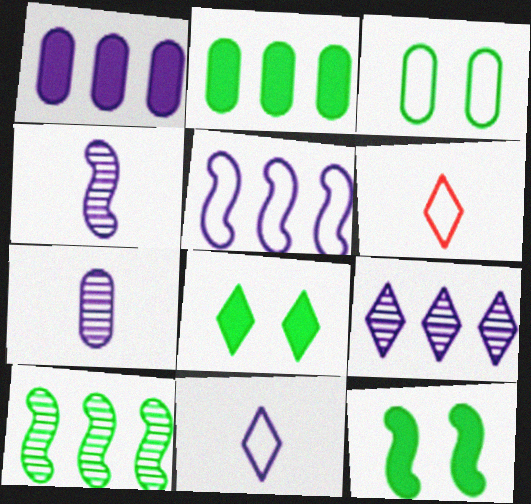[[1, 5, 9], 
[3, 5, 6], 
[6, 8, 9]]